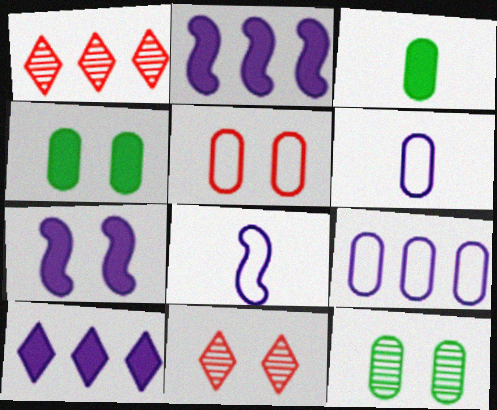[[1, 4, 8]]